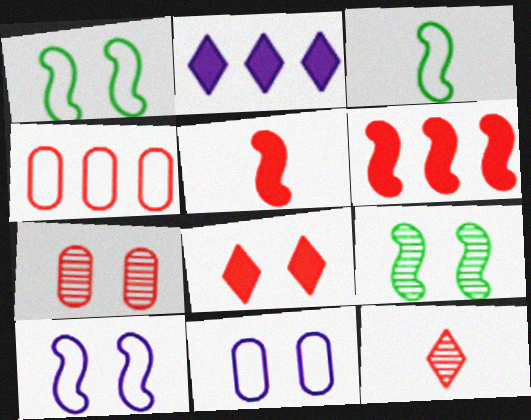[[2, 3, 7], 
[8, 9, 11]]